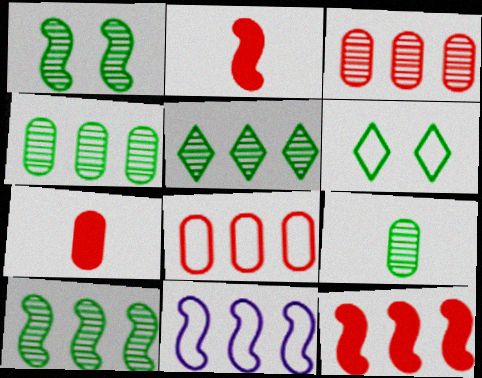[[1, 2, 11], 
[1, 5, 9], 
[4, 5, 10], 
[10, 11, 12]]